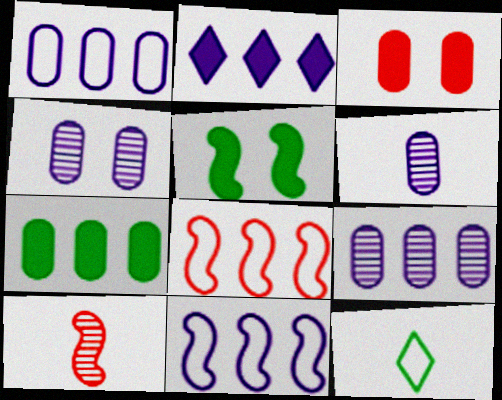[[2, 9, 11], 
[4, 6, 9], 
[5, 10, 11]]